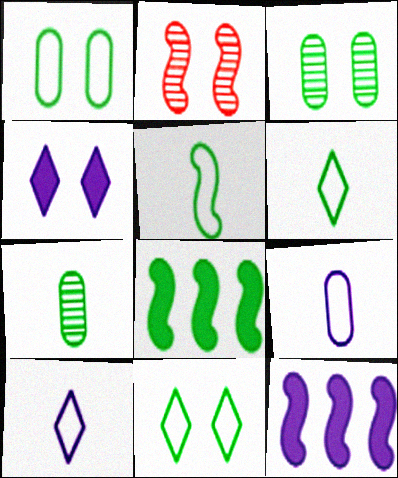[[1, 2, 4], 
[2, 5, 12], 
[3, 6, 8], 
[7, 8, 11]]